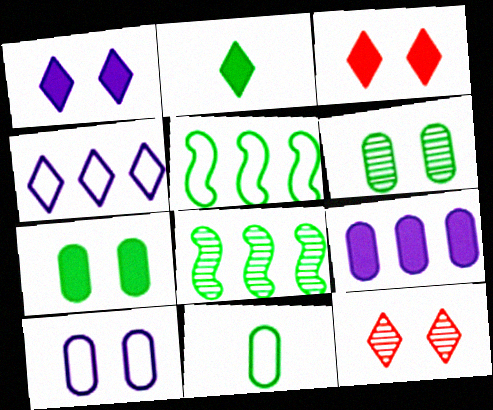[[2, 4, 12], 
[2, 5, 6]]